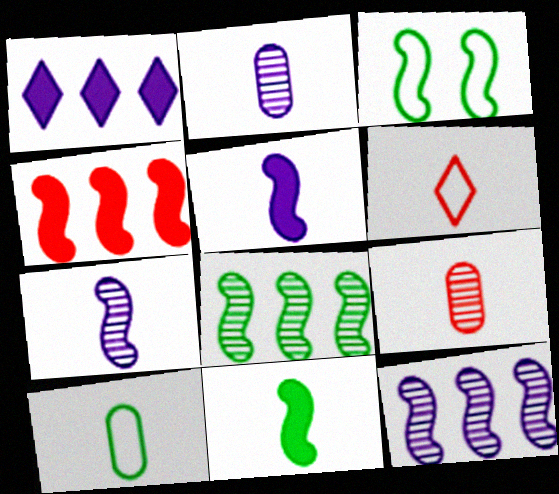[[1, 3, 9], 
[2, 6, 11], 
[3, 4, 7], 
[3, 8, 11]]